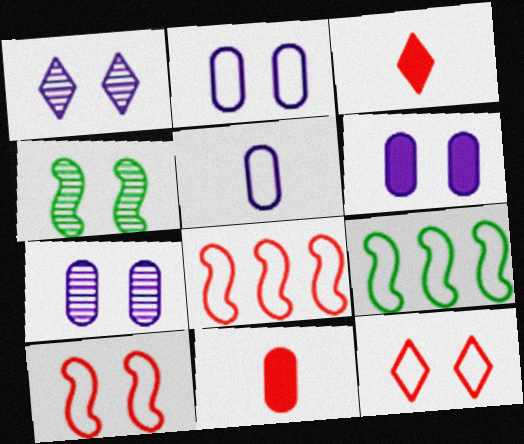[[1, 9, 11], 
[2, 6, 7], 
[3, 7, 9], 
[4, 6, 12], 
[5, 9, 12]]